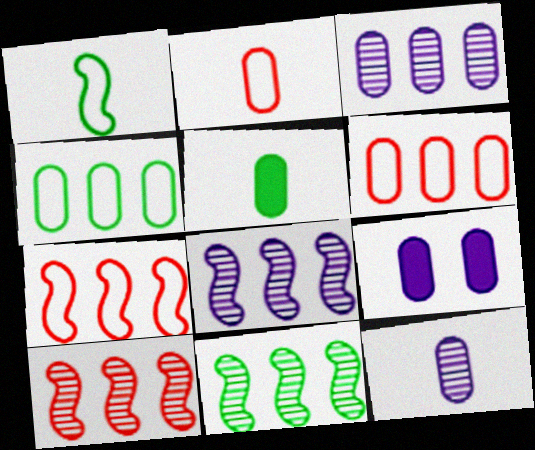[[2, 5, 12], 
[8, 10, 11]]